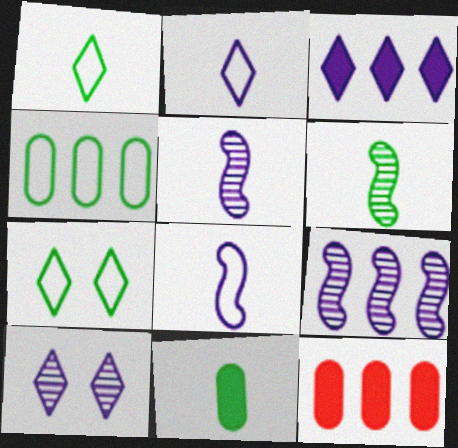[[1, 6, 11], 
[2, 3, 10], 
[5, 7, 12]]